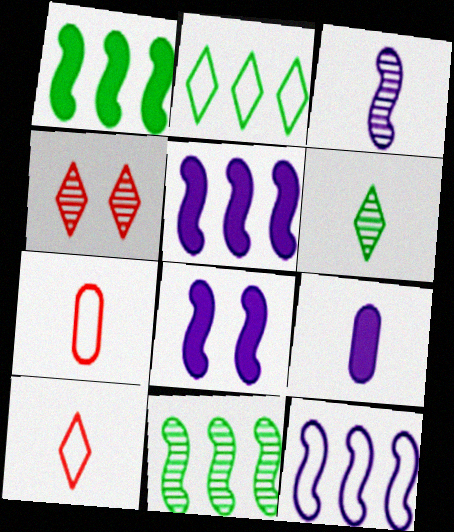[[3, 8, 12]]